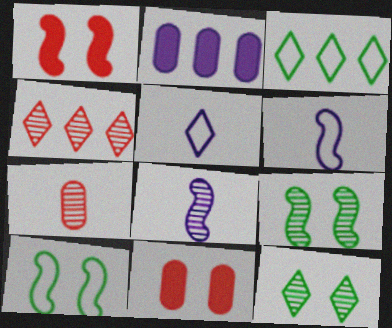[[3, 8, 11]]